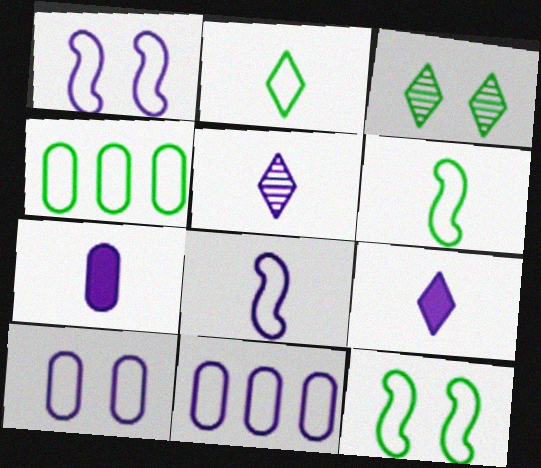[[2, 4, 12], 
[5, 7, 8]]